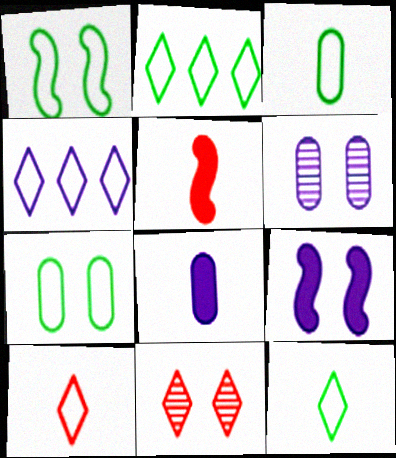[[1, 2, 3], 
[2, 5, 6], 
[7, 9, 11]]